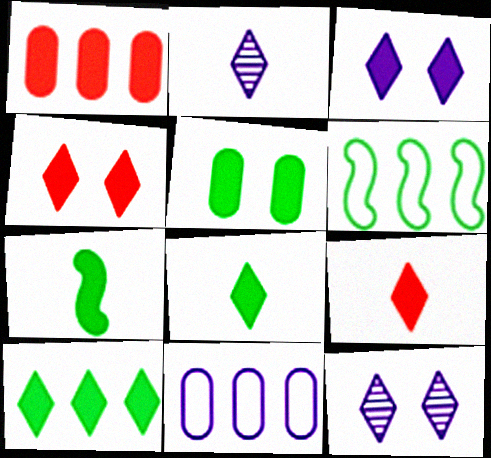[[1, 3, 7], 
[3, 9, 10], 
[5, 7, 10]]